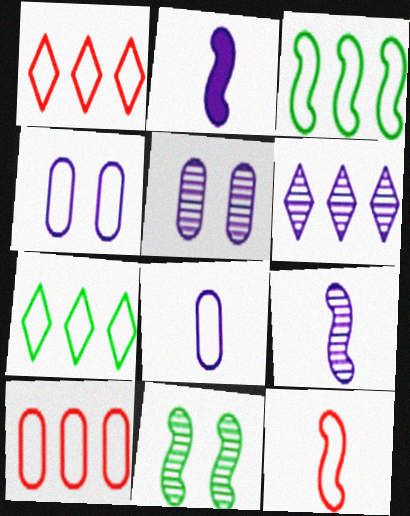[[2, 4, 6], 
[4, 7, 12], 
[5, 6, 9]]